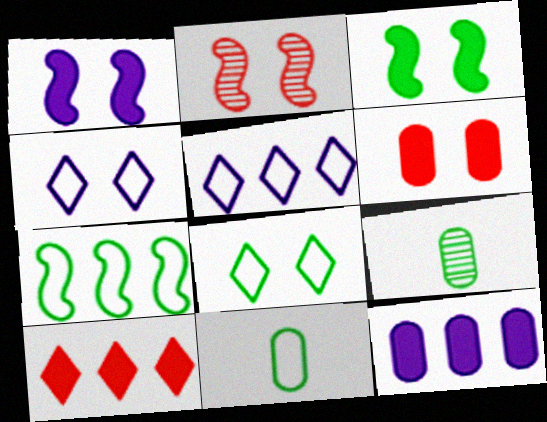[[7, 8, 11]]